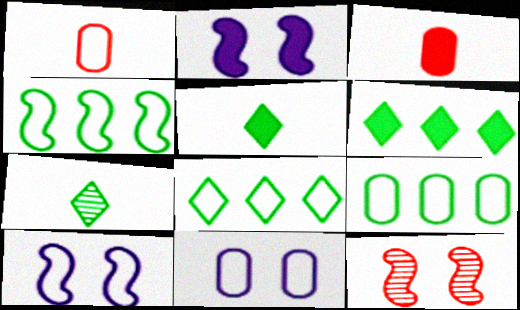[[1, 8, 10], 
[1, 9, 11], 
[2, 3, 6], 
[4, 8, 9]]